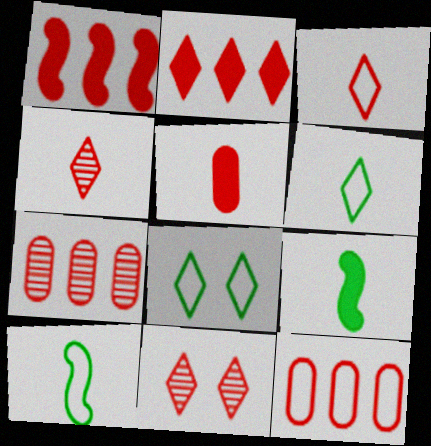[[2, 3, 11]]